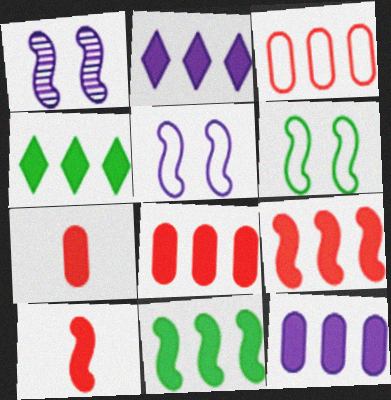[[2, 8, 11], 
[4, 9, 12]]